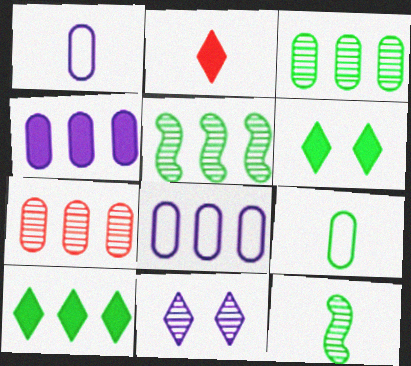[[1, 2, 12], 
[5, 6, 9], 
[7, 11, 12]]